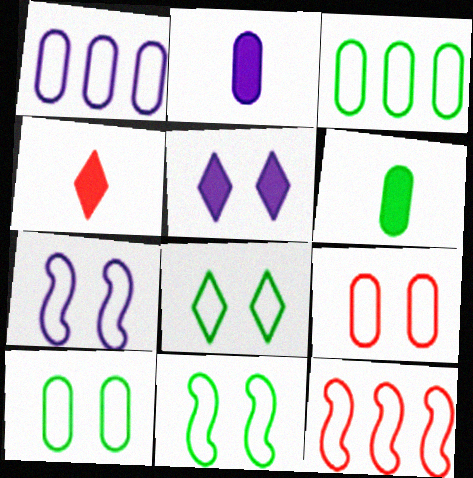[[7, 8, 9], 
[8, 10, 11]]